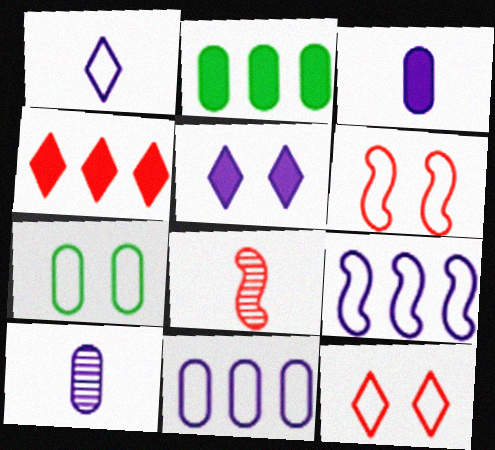[[5, 9, 10]]